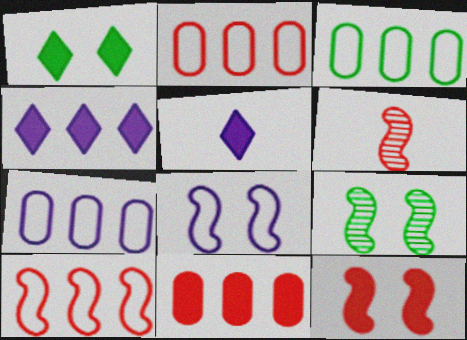[[1, 6, 7], 
[2, 3, 7], 
[2, 5, 9], 
[6, 10, 12], 
[8, 9, 12]]